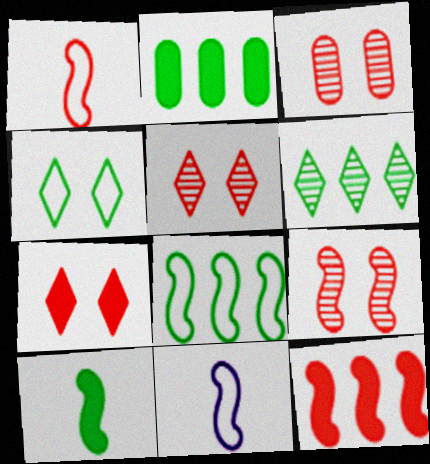[[1, 9, 12], 
[2, 5, 11], 
[2, 6, 8], 
[3, 5, 9]]